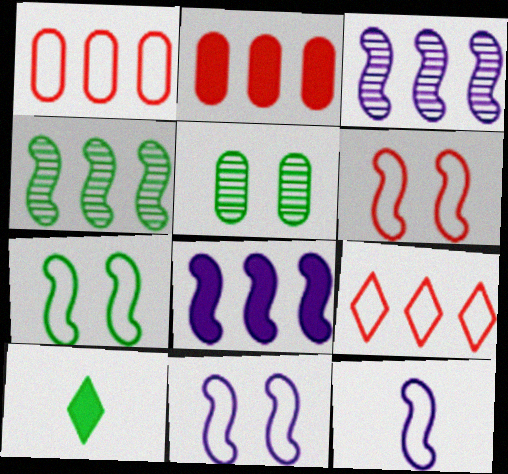[[6, 7, 11]]